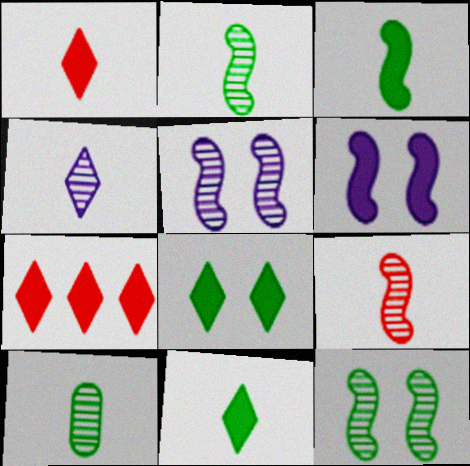[[4, 9, 10]]